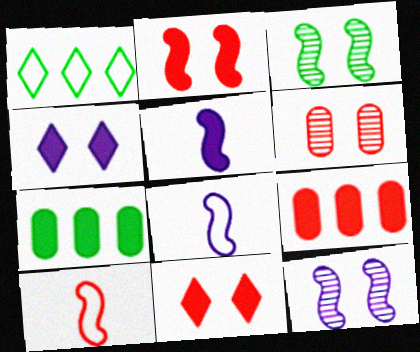[[1, 5, 6], 
[5, 7, 11]]